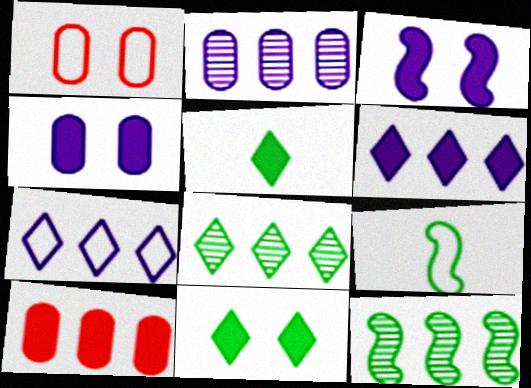[[1, 7, 9], 
[3, 5, 10], 
[7, 10, 12]]